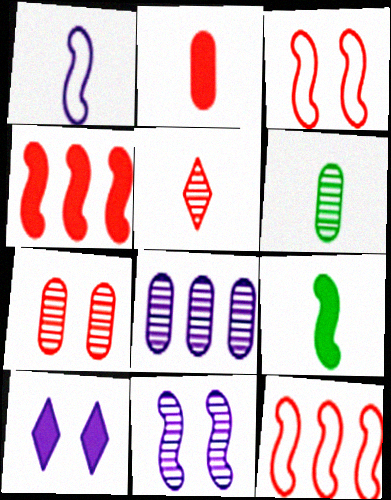[[1, 8, 10], 
[6, 7, 8], 
[6, 10, 12], 
[9, 11, 12]]